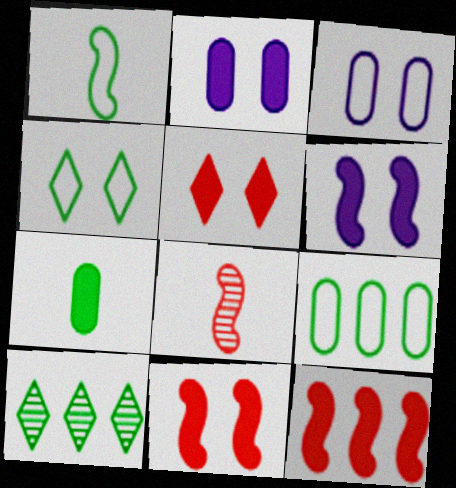[[1, 4, 9]]